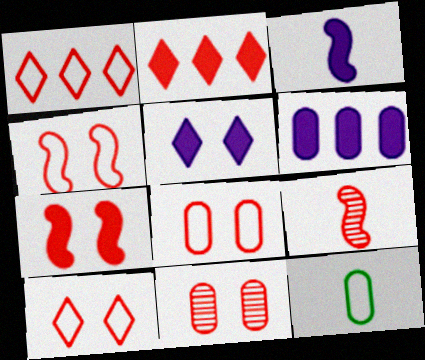[[2, 8, 9], 
[3, 5, 6], 
[4, 8, 10], 
[6, 11, 12], 
[7, 10, 11]]